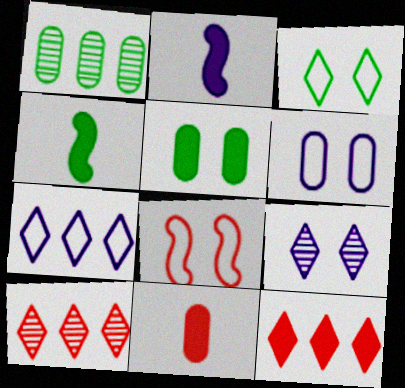[[1, 3, 4], 
[1, 6, 11], 
[2, 5, 12], 
[3, 6, 8], 
[4, 6, 10], 
[5, 8, 9], 
[8, 10, 11]]